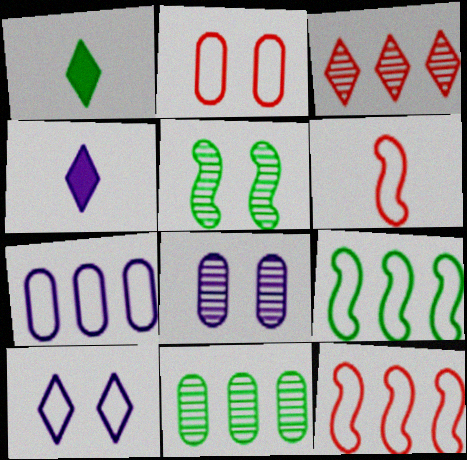[[1, 3, 10], 
[1, 8, 12]]